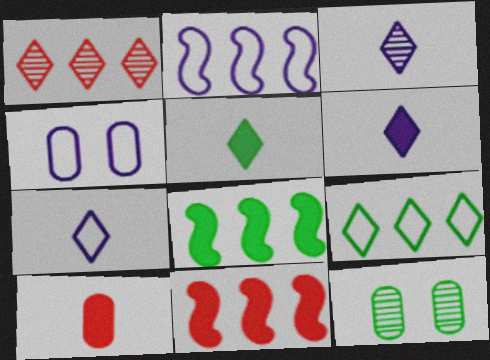[[2, 4, 7], 
[3, 6, 7], 
[7, 11, 12]]